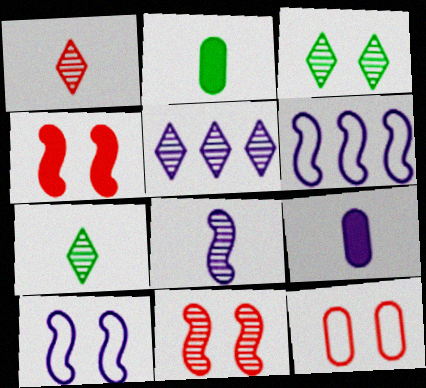[[1, 3, 5], 
[5, 9, 10]]